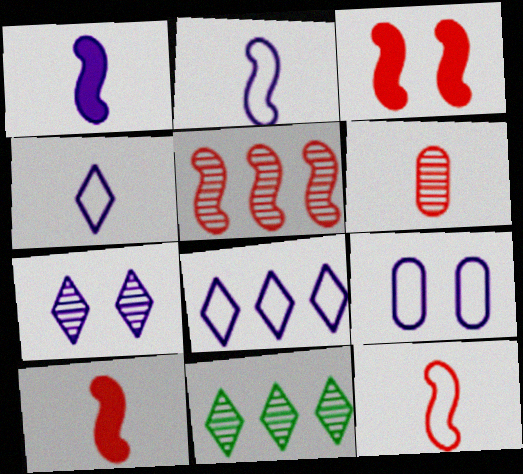[[2, 8, 9], 
[3, 5, 12], 
[9, 10, 11]]